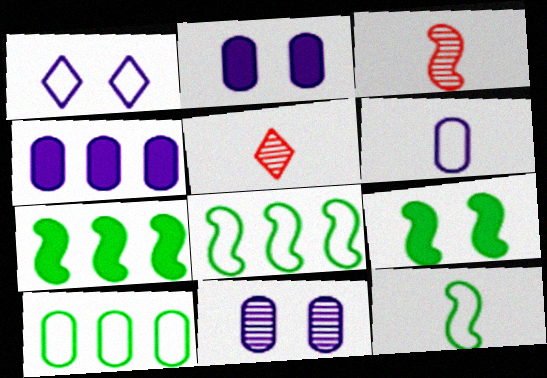[[2, 5, 8], 
[4, 6, 11]]